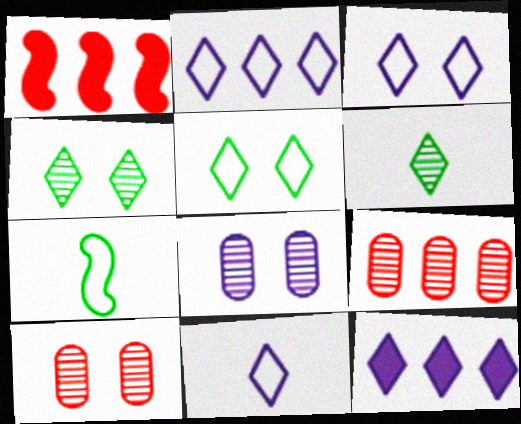[[2, 3, 11], 
[7, 10, 12]]